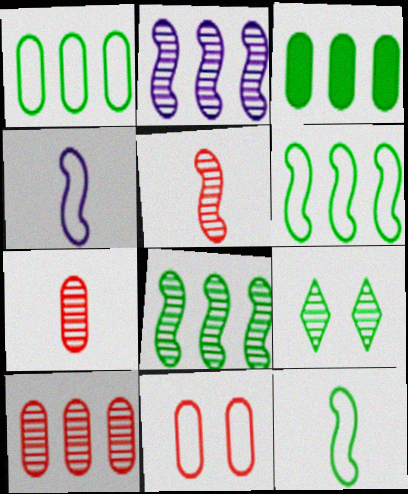[[2, 7, 9], 
[3, 9, 12]]